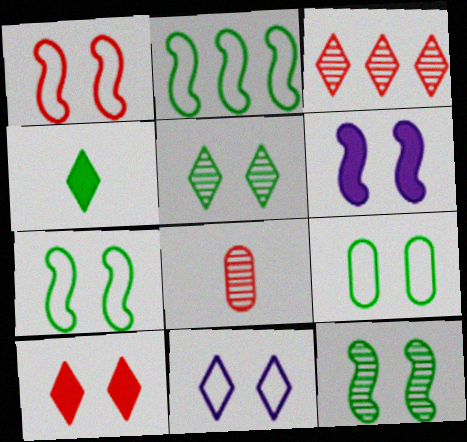[[1, 6, 12], 
[1, 9, 11], 
[3, 4, 11], 
[5, 10, 11]]